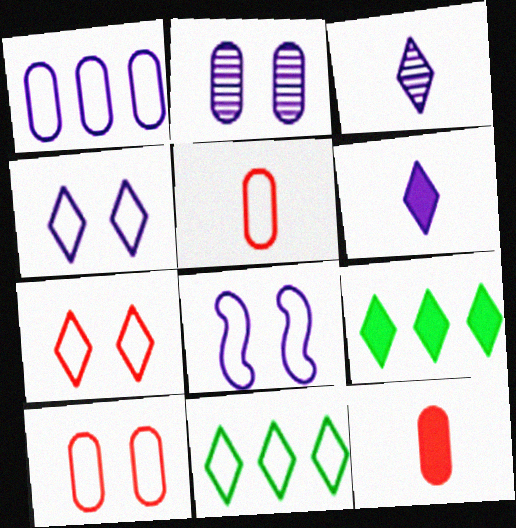[[3, 7, 9], 
[5, 8, 11]]